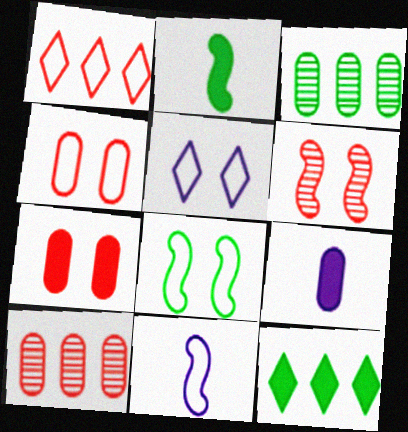[[2, 5, 10], 
[3, 4, 9], 
[4, 5, 8]]